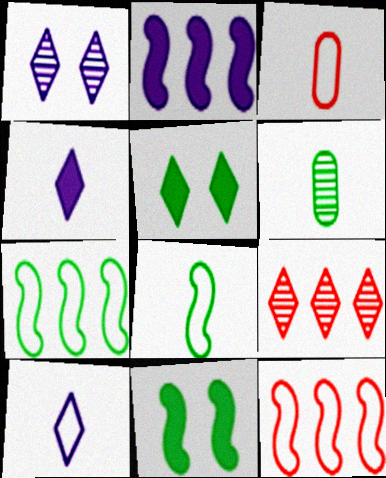[[3, 8, 10], 
[5, 6, 7], 
[5, 9, 10]]